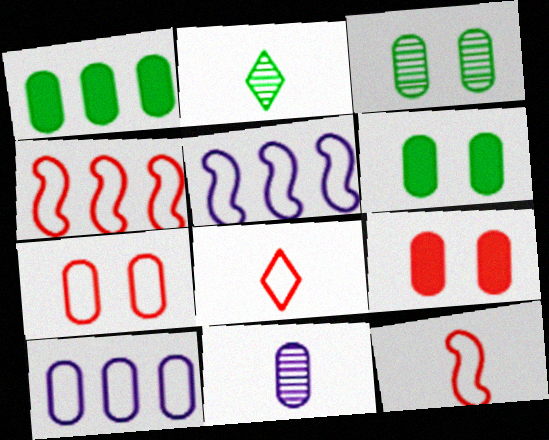[[1, 7, 11], 
[2, 5, 9], 
[4, 7, 8]]